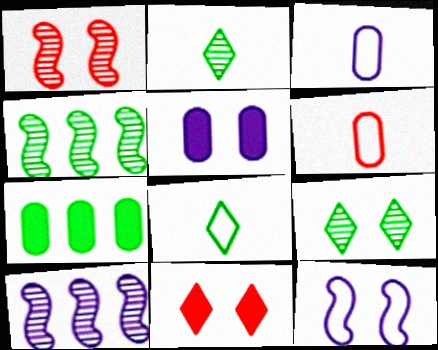[[3, 4, 11]]